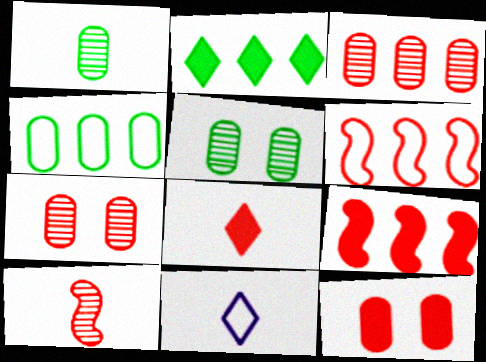[[5, 9, 11], 
[6, 7, 8], 
[8, 9, 12]]